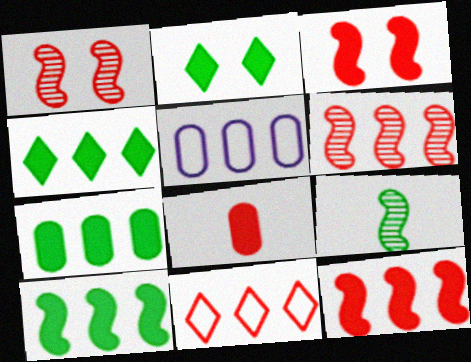[[1, 8, 11], 
[4, 5, 6], 
[4, 7, 10]]